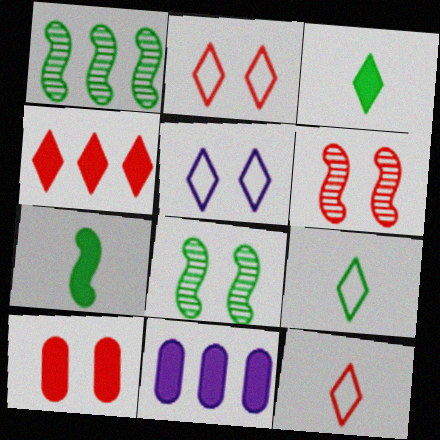[[2, 6, 10], 
[5, 8, 10], 
[6, 9, 11], 
[8, 11, 12]]